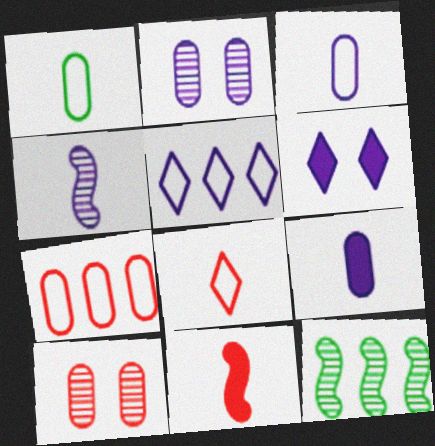[]